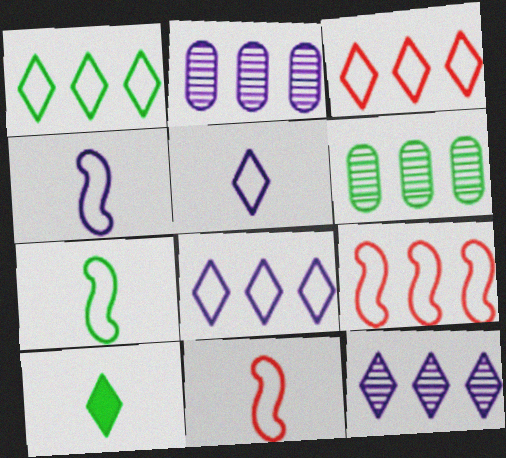[[1, 3, 8], 
[4, 7, 11]]